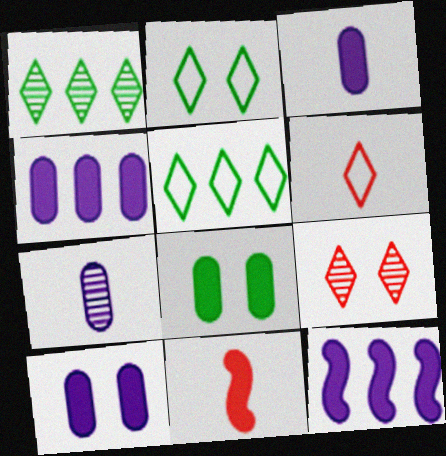[[3, 4, 10]]